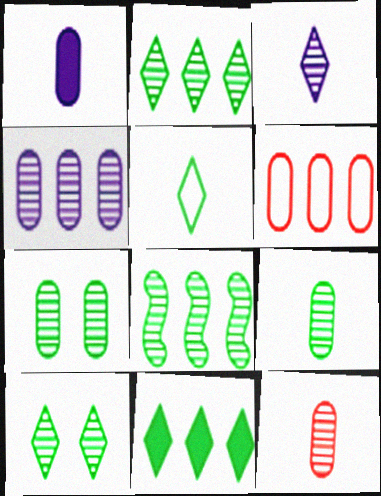[[1, 6, 7], 
[4, 7, 12], 
[5, 10, 11], 
[8, 9, 10]]